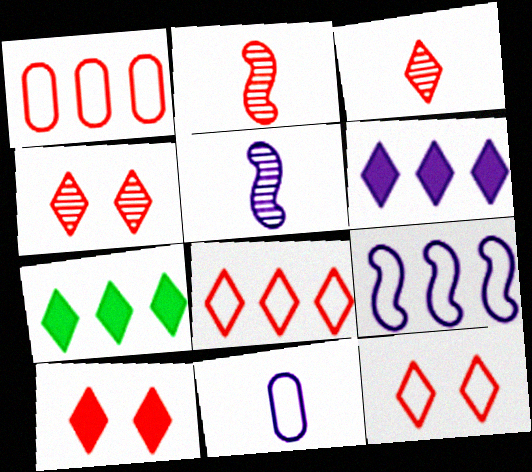[[1, 2, 10], 
[3, 8, 10], 
[4, 10, 12]]